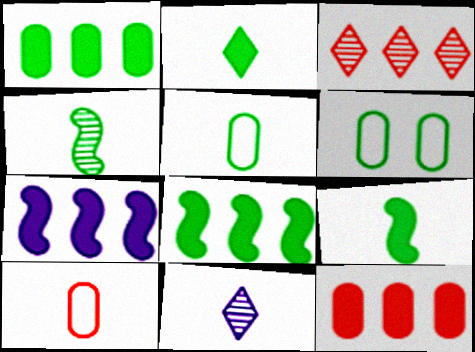[[2, 4, 5], 
[9, 10, 11]]